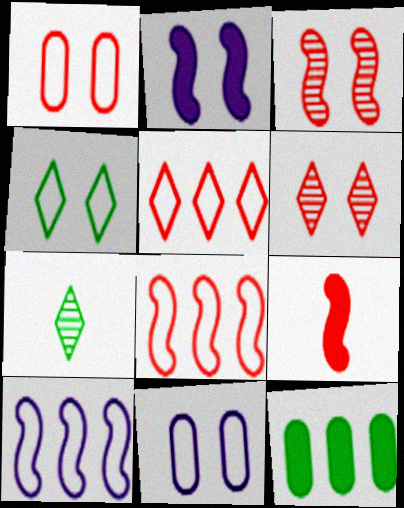[[3, 8, 9]]